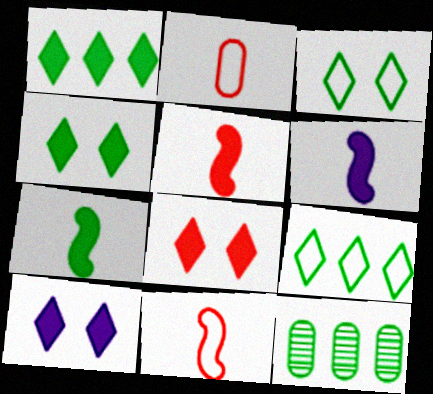[[3, 7, 12], 
[4, 8, 10], 
[5, 6, 7], 
[10, 11, 12]]